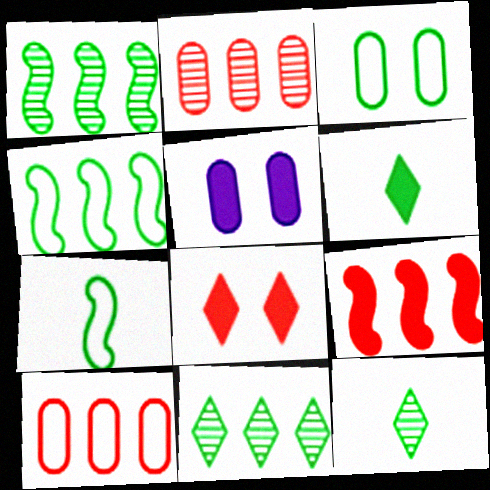[[1, 3, 6], 
[5, 6, 9]]